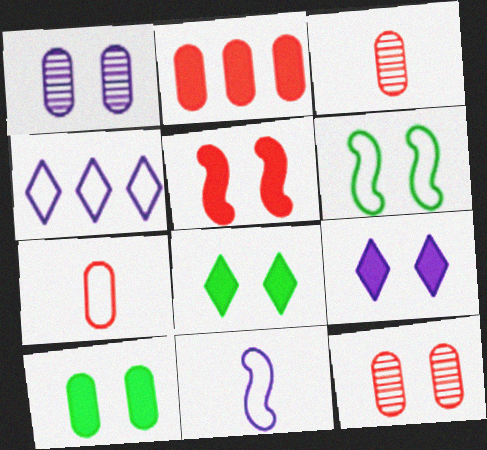[[2, 7, 12], 
[4, 6, 7], 
[5, 9, 10], 
[6, 9, 12]]